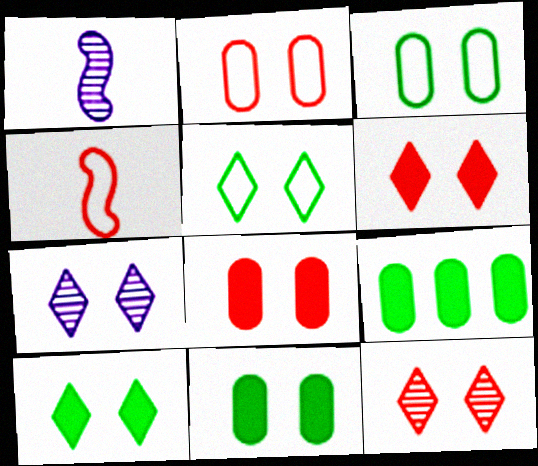[[4, 7, 9], 
[5, 6, 7]]